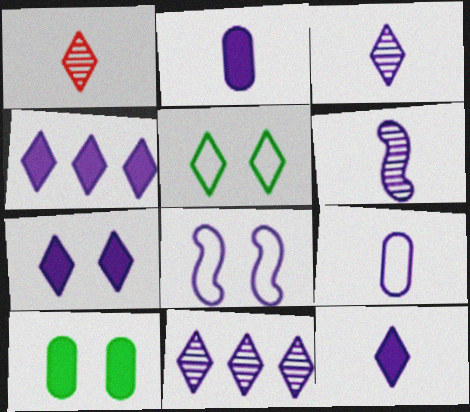[[1, 4, 5], 
[2, 8, 11], 
[4, 7, 12], 
[6, 9, 12]]